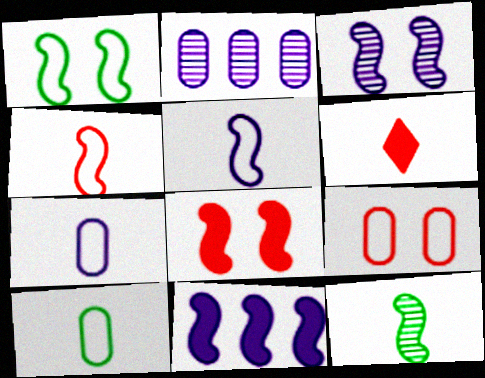[[1, 2, 6], 
[1, 3, 8], 
[3, 5, 11], 
[6, 7, 12]]